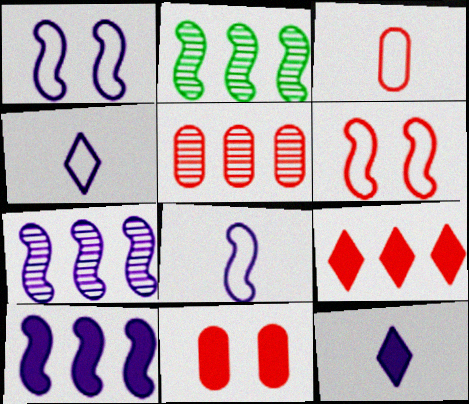[[2, 4, 11], 
[3, 5, 11]]